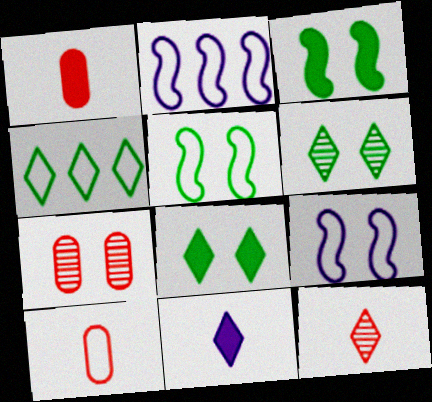[[1, 2, 6], 
[4, 9, 10], 
[7, 8, 9]]